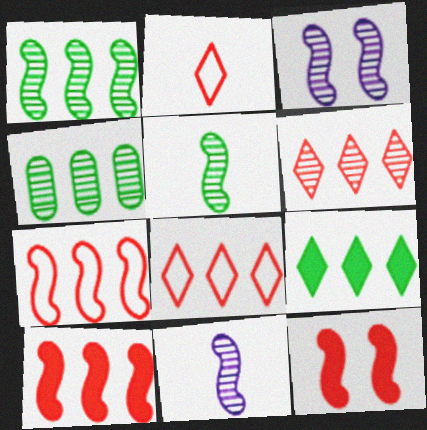[]